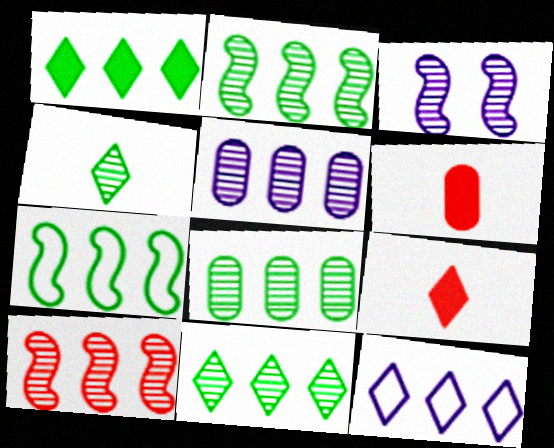[[1, 7, 8], 
[2, 8, 11], 
[5, 10, 11]]